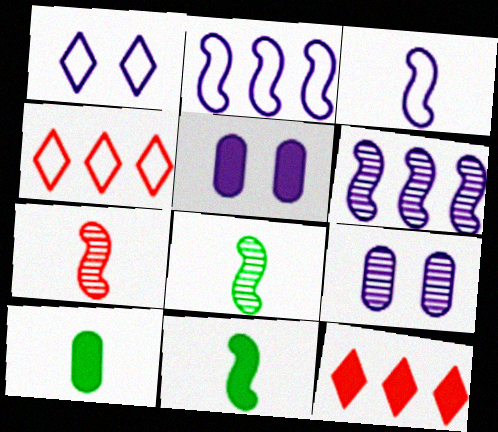[[3, 7, 11], 
[4, 5, 8], 
[4, 9, 11], 
[5, 11, 12]]